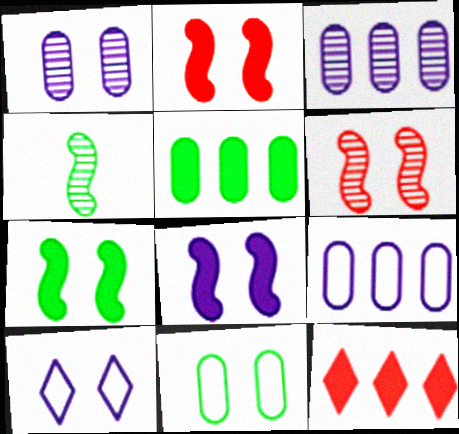[[1, 8, 10], 
[2, 7, 8]]